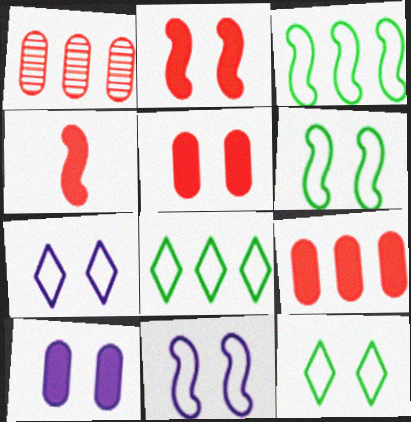[]